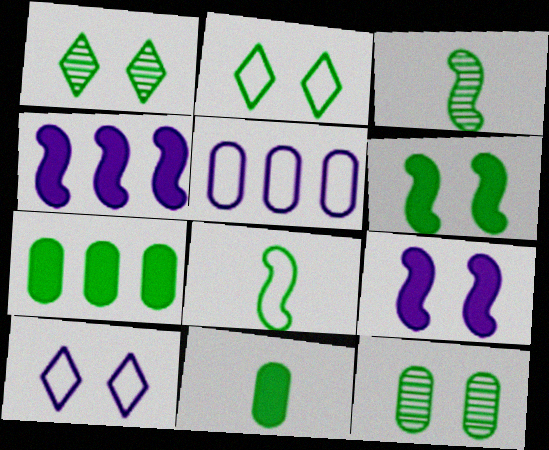[[1, 7, 8], 
[2, 3, 7], 
[2, 6, 12]]